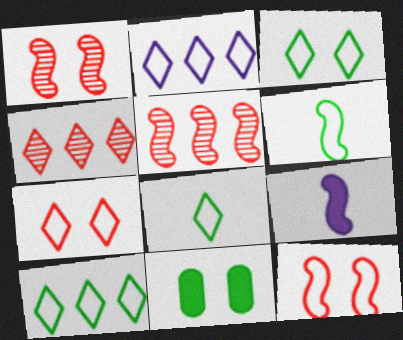[[2, 7, 8], 
[3, 8, 10]]